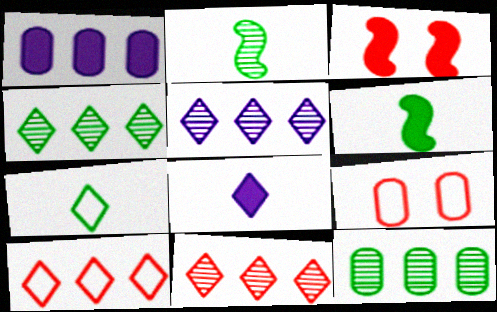[[4, 5, 11], 
[5, 6, 9]]